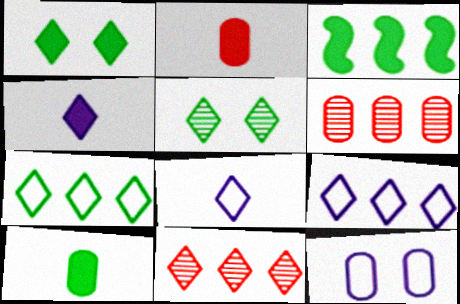[[1, 3, 10], 
[1, 8, 11], 
[3, 6, 9], 
[6, 10, 12]]